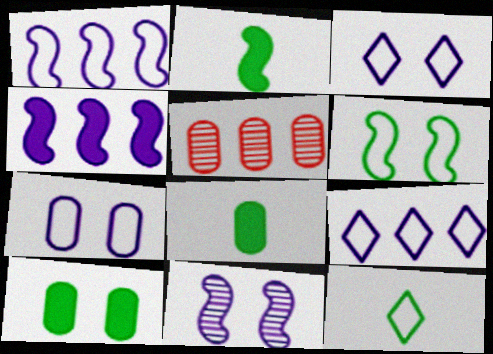[[2, 3, 5], 
[5, 7, 8]]